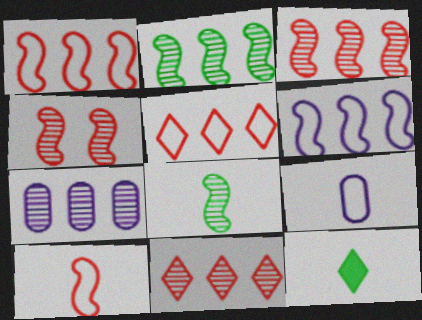[[2, 7, 11]]